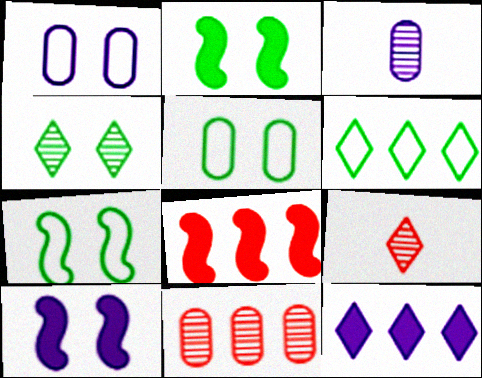[[2, 4, 5]]